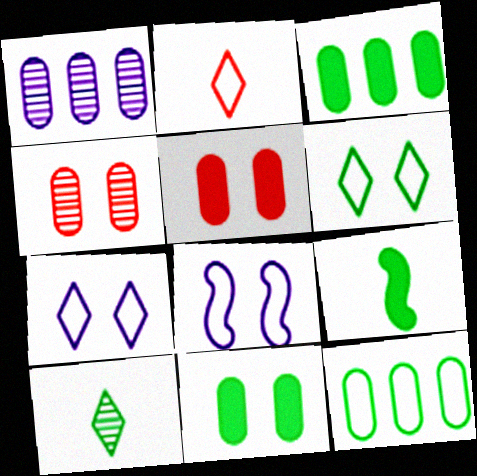[[2, 8, 12]]